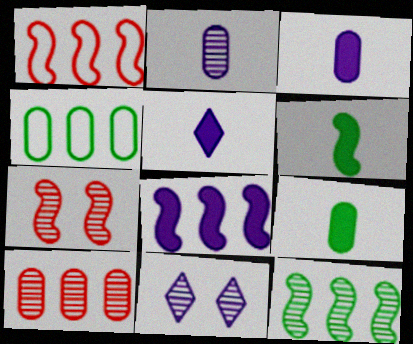[[1, 8, 12], 
[1, 9, 11], 
[4, 5, 7]]